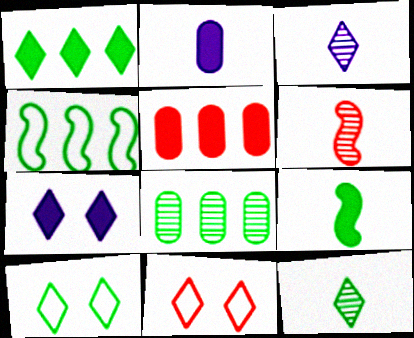[[1, 3, 11], 
[1, 4, 8], 
[1, 10, 12], 
[5, 6, 11], 
[5, 7, 9], 
[8, 9, 10]]